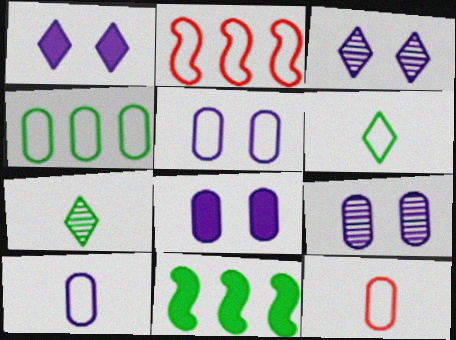[[2, 5, 6], 
[2, 7, 8], 
[3, 11, 12], 
[4, 5, 12], 
[5, 8, 9]]